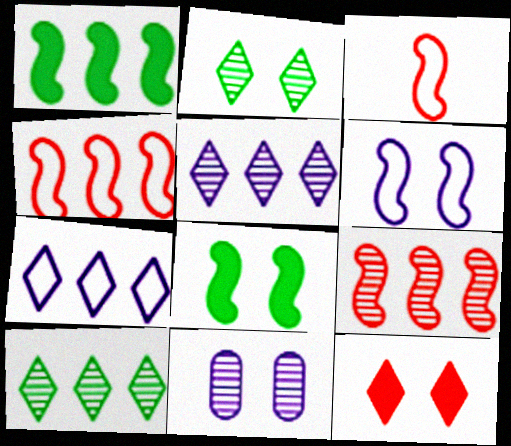[]